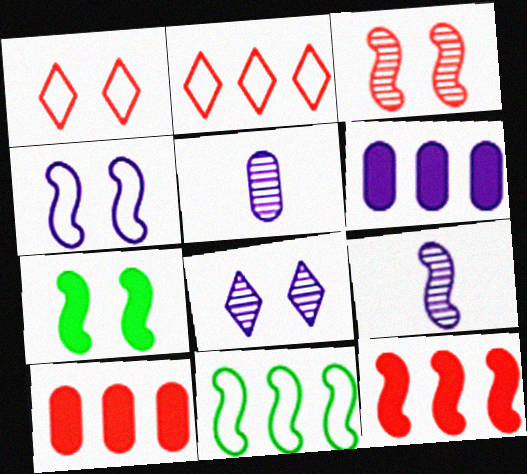[[2, 5, 7], 
[3, 4, 7]]